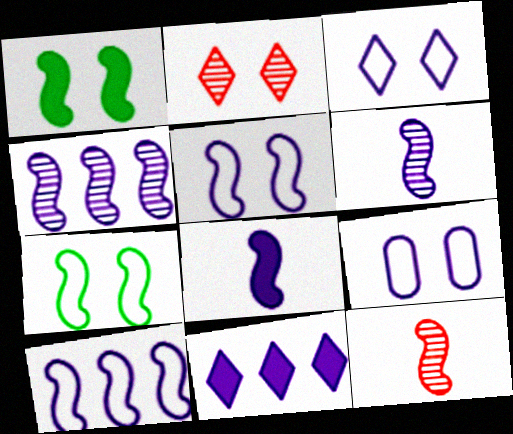[[1, 2, 9], 
[1, 10, 12], 
[3, 5, 9], 
[4, 5, 8], 
[6, 9, 11]]